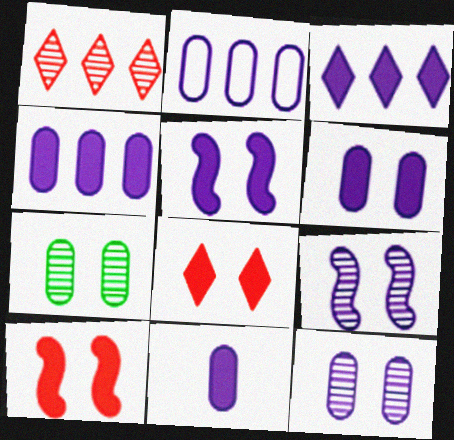[[2, 11, 12], 
[3, 5, 11], 
[4, 6, 11]]